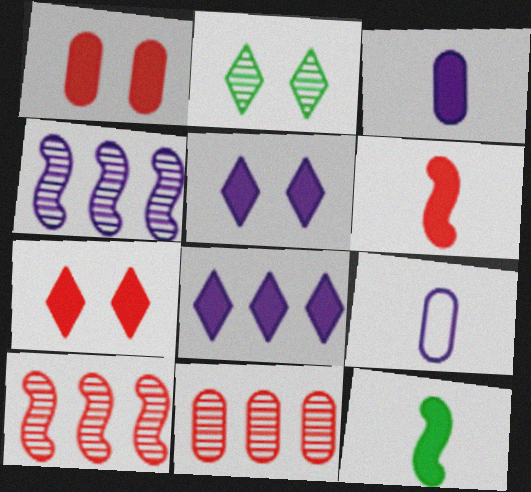[[1, 8, 12], 
[4, 5, 9]]